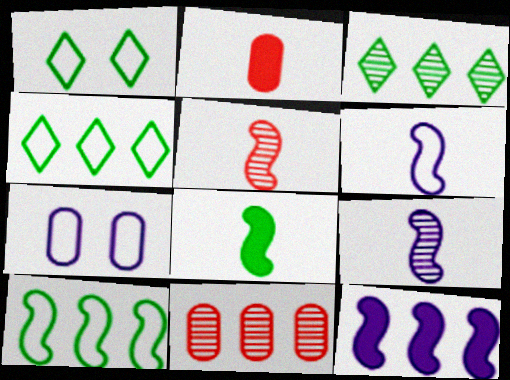[[4, 11, 12], 
[5, 6, 8]]